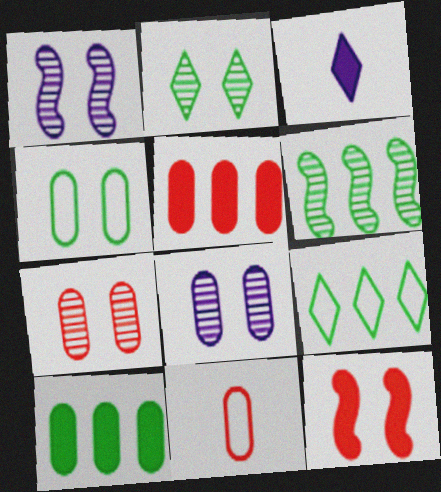[[1, 2, 7], 
[3, 10, 12], 
[5, 7, 11], 
[6, 9, 10], 
[8, 10, 11]]